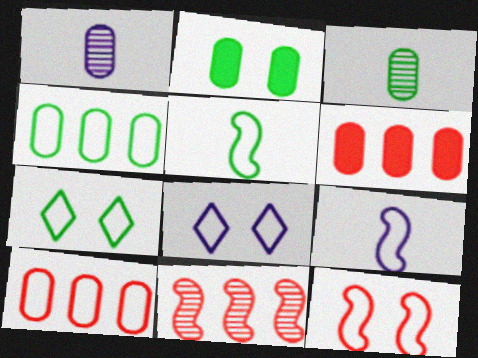[[1, 2, 10], 
[2, 3, 4], 
[4, 5, 7], 
[5, 8, 10], 
[7, 9, 10]]